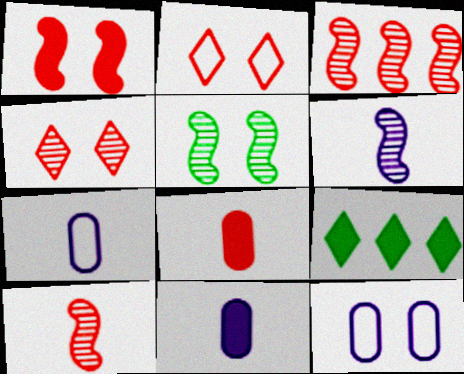[[1, 9, 11], 
[2, 3, 8], 
[3, 5, 6], 
[9, 10, 12]]